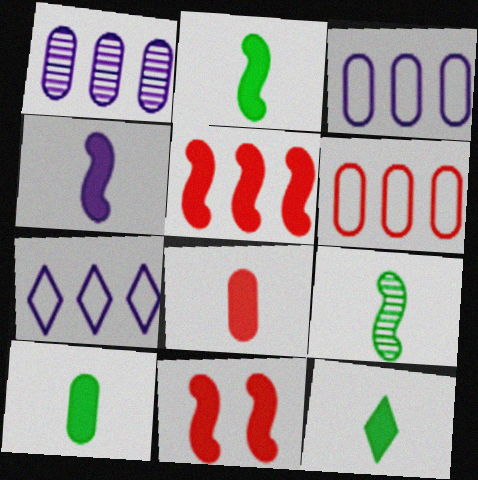[[2, 10, 12], 
[4, 8, 12]]